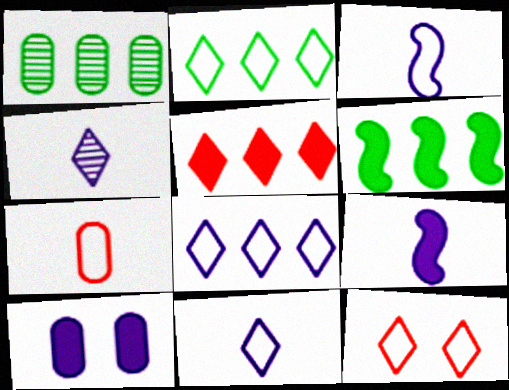[[1, 2, 6], 
[1, 7, 10], 
[1, 9, 12], 
[2, 11, 12]]